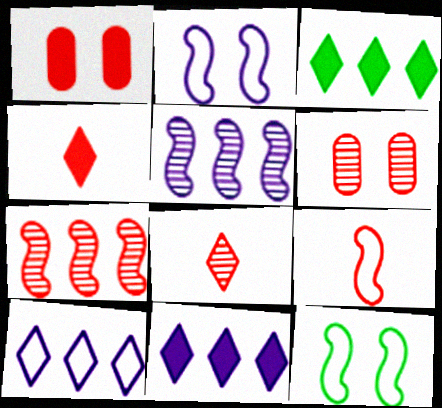[[6, 7, 8]]